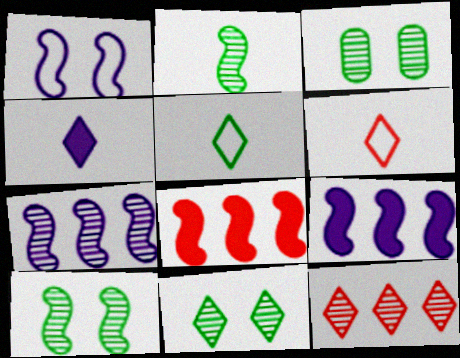[[1, 2, 8], 
[3, 6, 9], 
[3, 10, 11]]